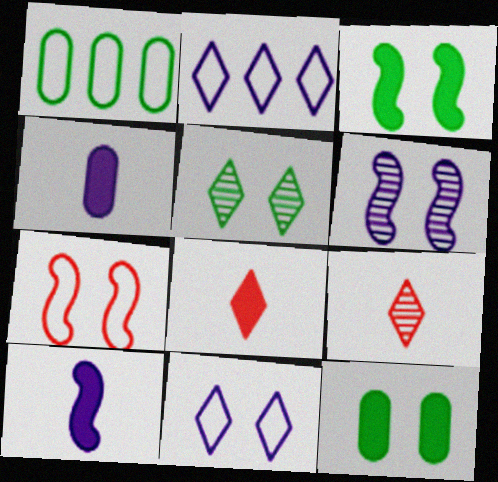[[1, 6, 8], 
[2, 4, 6], 
[2, 5, 8], 
[3, 6, 7]]